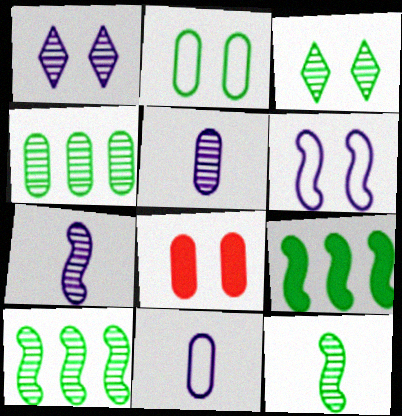[[3, 4, 12], 
[3, 6, 8], 
[4, 8, 11]]